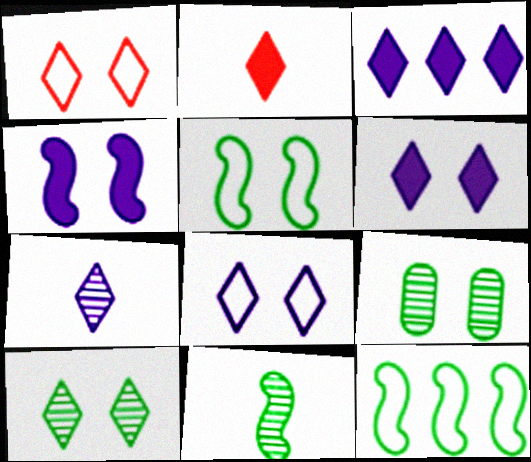[[1, 4, 9], 
[1, 6, 10], 
[3, 7, 8]]